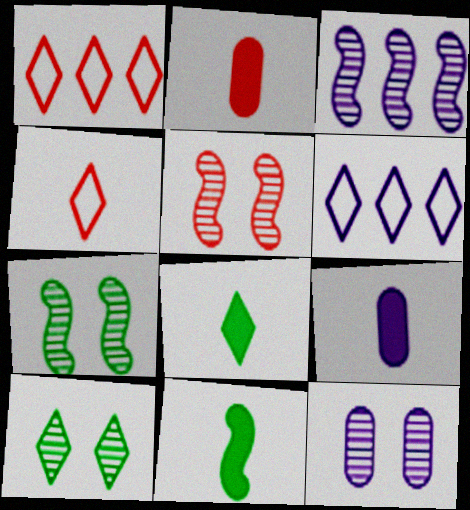[[1, 2, 5], 
[1, 7, 9], 
[1, 11, 12], 
[2, 6, 7], 
[5, 10, 12]]